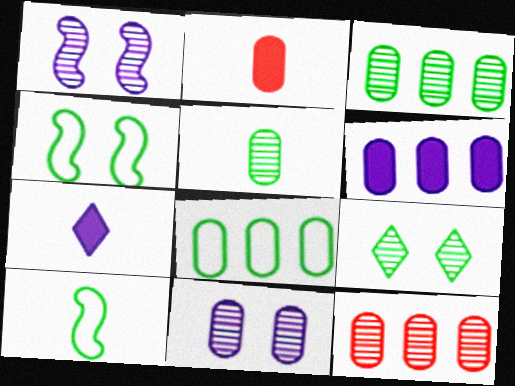[[2, 8, 11], 
[4, 7, 12], 
[5, 11, 12], 
[6, 8, 12]]